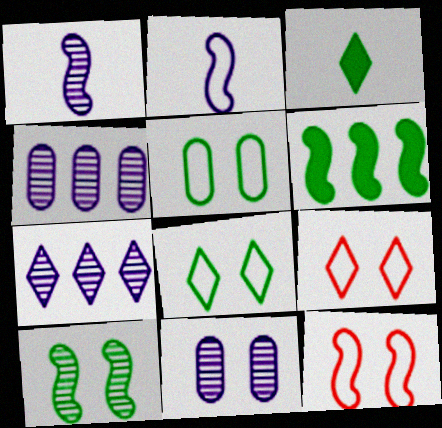[[1, 6, 12], 
[1, 7, 11], 
[3, 4, 12], 
[3, 7, 9]]